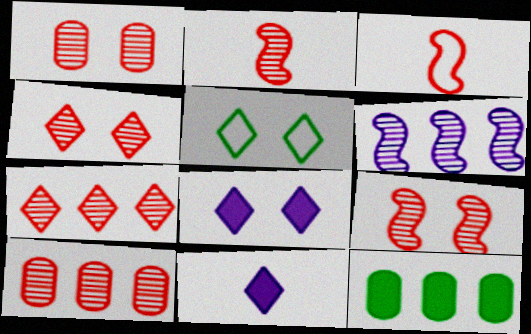[[1, 2, 7], 
[1, 4, 9], 
[2, 4, 10], 
[4, 5, 8], 
[5, 7, 11]]